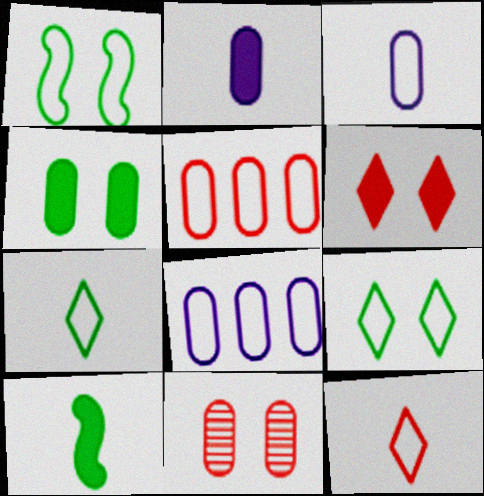[[1, 8, 12]]